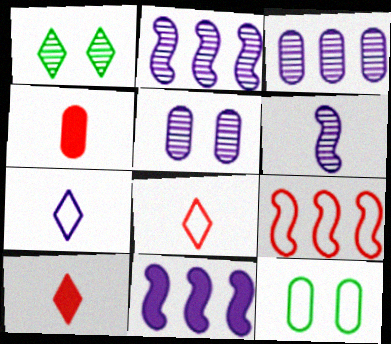[[2, 10, 12], 
[3, 4, 12], 
[5, 7, 11], 
[7, 9, 12]]